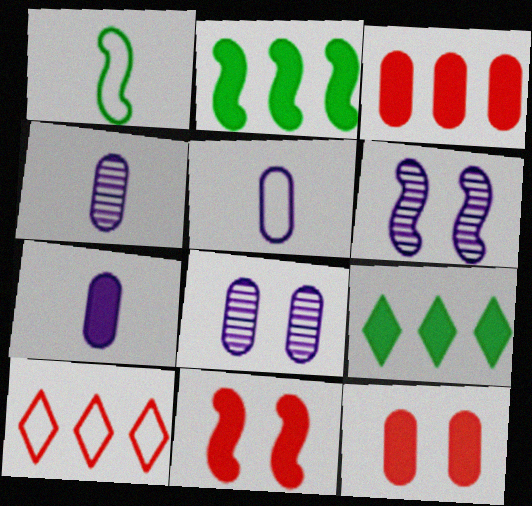[[4, 5, 7], 
[7, 9, 11]]